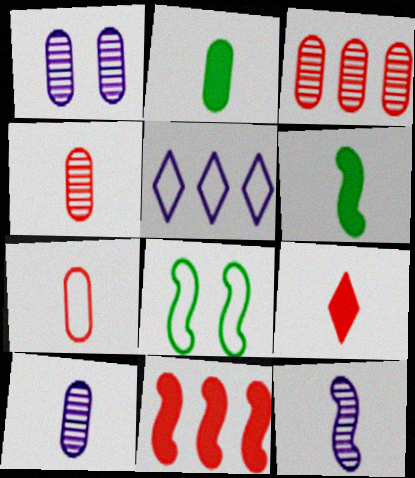[[2, 7, 10], 
[5, 7, 8], 
[8, 11, 12]]